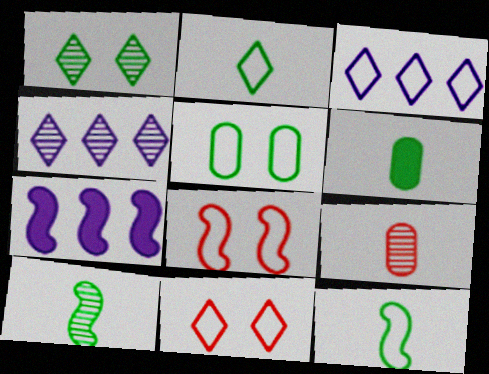[[2, 3, 11], 
[2, 6, 10], 
[4, 6, 8], 
[7, 8, 10]]